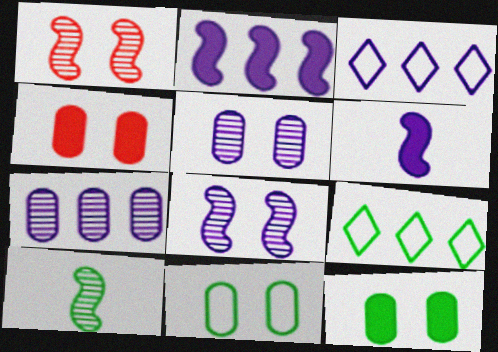[[2, 3, 7], 
[3, 4, 10], 
[3, 5, 6], 
[4, 5, 11], 
[9, 10, 12]]